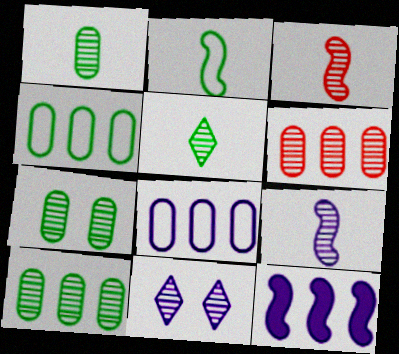[[1, 7, 10], 
[3, 10, 11]]